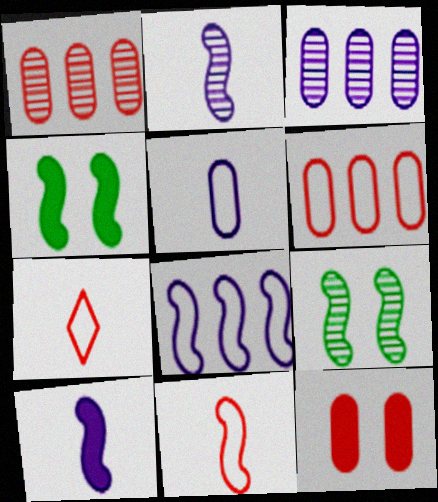[[3, 4, 7]]